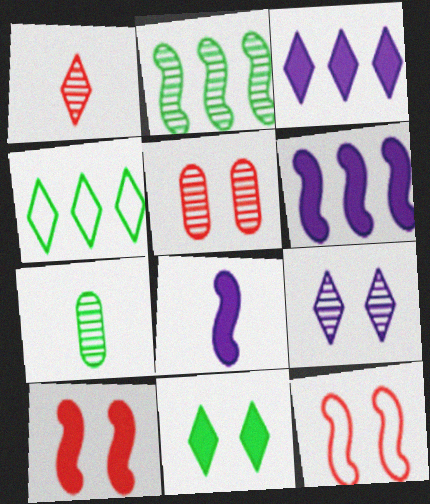[[2, 8, 12], 
[3, 7, 12], 
[4, 5, 8]]